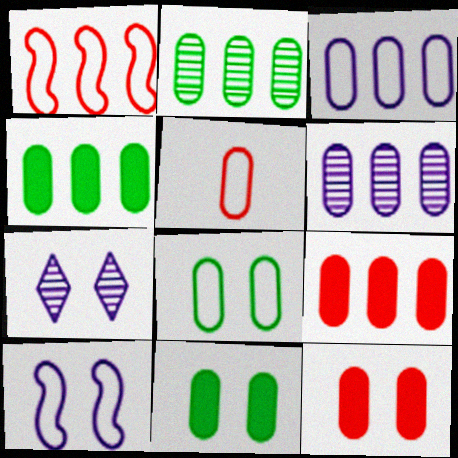[[2, 3, 9], 
[3, 5, 8], 
[5, 6, 11]]